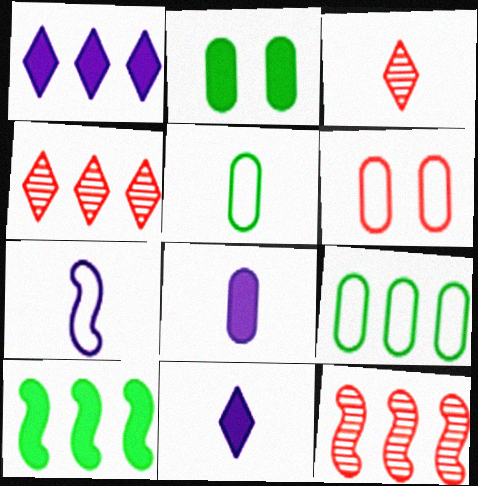[[1, 9, 12], 
[2, 4, 7]]